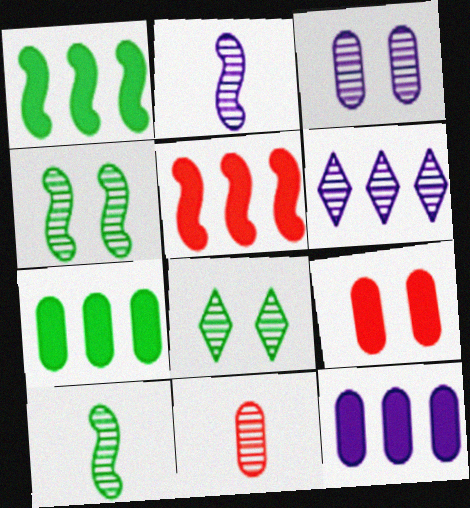[[2, 3, 6], 
[4, 6, 11]]